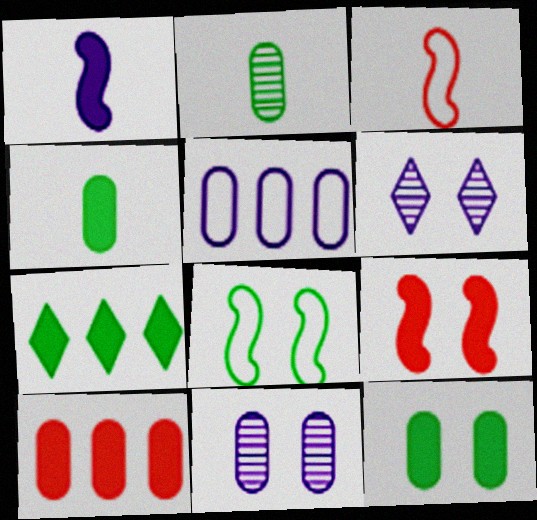[[1, 5, 6], 
[2, 7, 8], 
[3, 7, 11]]